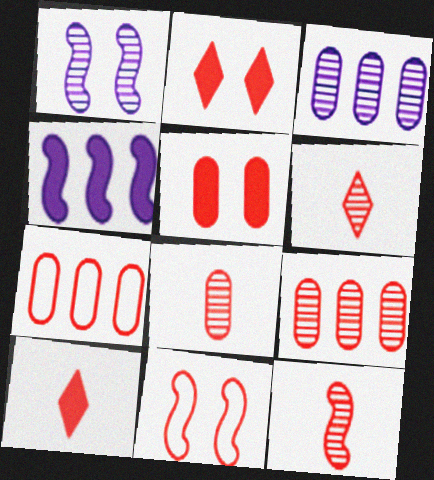[[2, 7, 12], 
[5, 7, 8], 
[6, 8, 12], 
[9, 10, 11]]